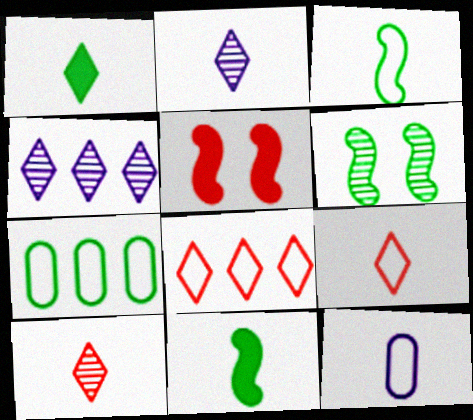[[1, 2, 9], 
[1, 6, 7], 
[2, 5, 7], 
[3, 9, 12], 
[10, 11, 12]]